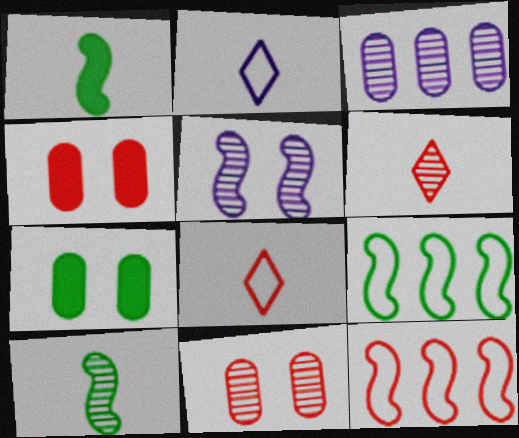[[1, 5, 12], 
[4, 6, 12]]